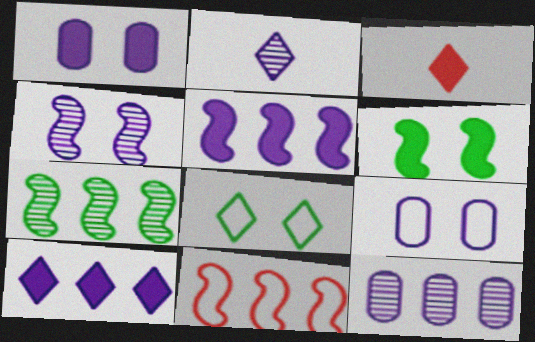[[2, 4, 12], 
[2, 5, 9], 
[3, 7, 9], 
[5, 7, 11]]